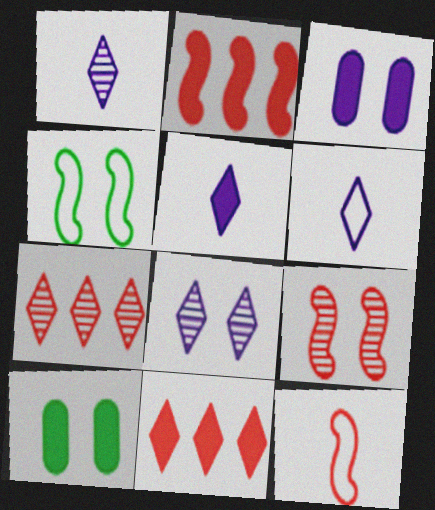[[1, 5, 6], 
[2, 5, 10], 
[2, 9, 12]]